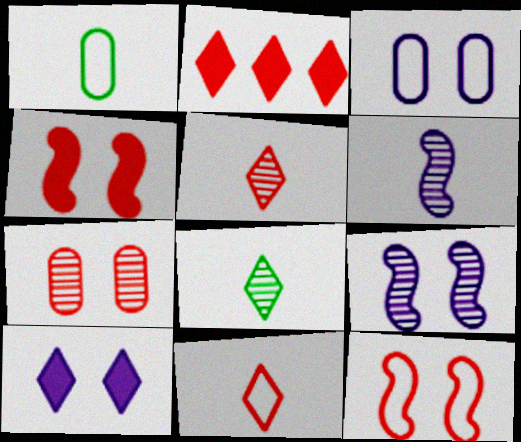[[1, 2, 9], 
[3, 9, 10]]